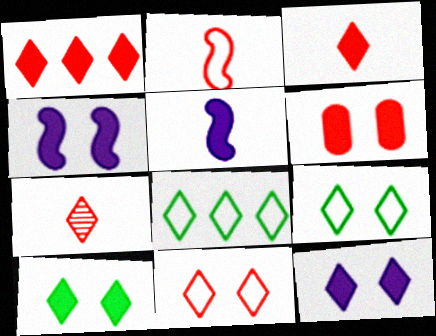[[1, 7, 11], 
[4, 6, 10], 
[7, 8, 12]]